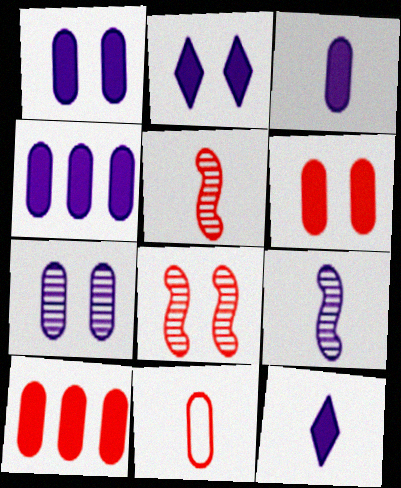[[1, 3, 4]]